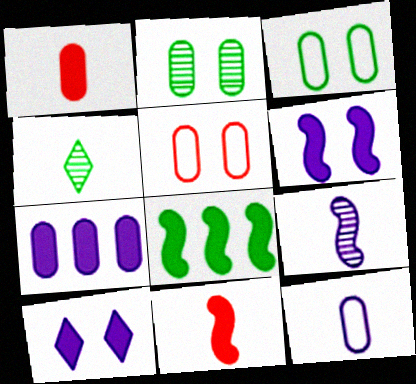[[1, 8, 10], 
[3, 4, 8], 
[4, 11, 12], 
[6, 8, 11]]